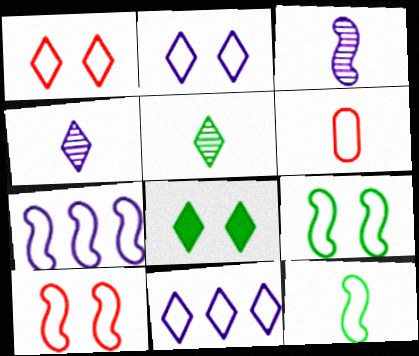[[6, 9, 11], 
[7, 10, 12]]